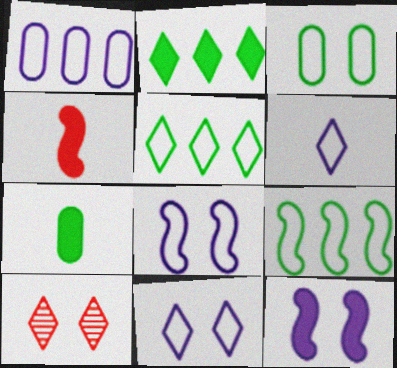[[1, 6, 8], 
[2, 6, 10], 
[3, 10, 12]]